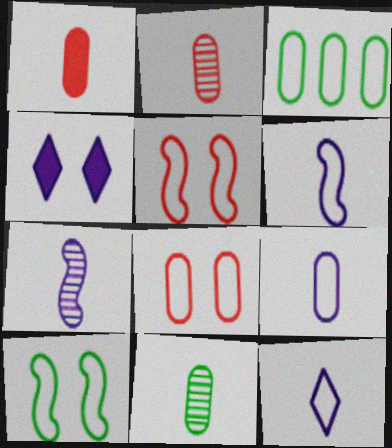[[1, 9, 11], 
[3, 5, 12], 
[3, 8, 9], 
[6, 9, 12]]